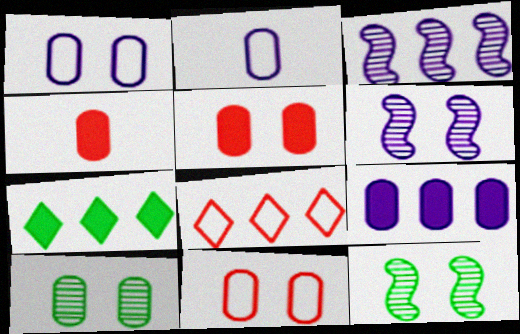[[1, 5, 10]]